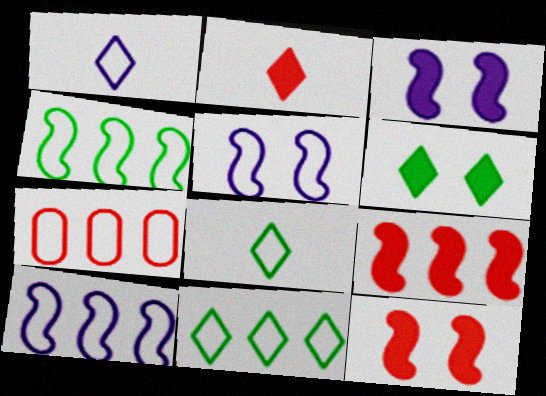[[5, 7, 8], 
[7, 10, 11]]